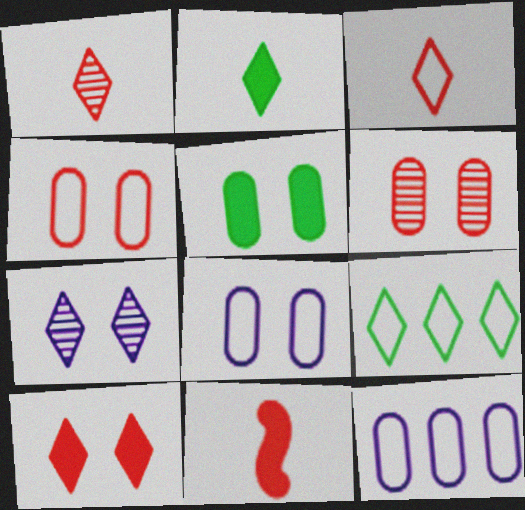[[5, 6, 8]]